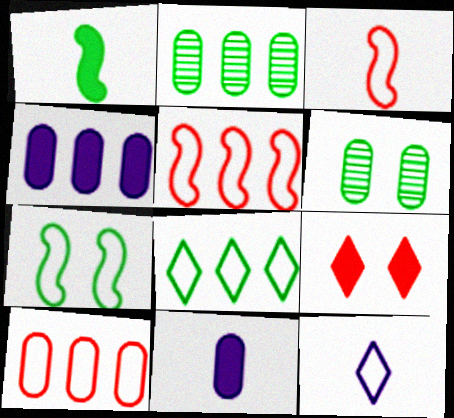[[1, 4, 9], 
[1, 6, 8], 
[2, 4, 10], 
[6, 10, 11], 
[7, 10, 12]]